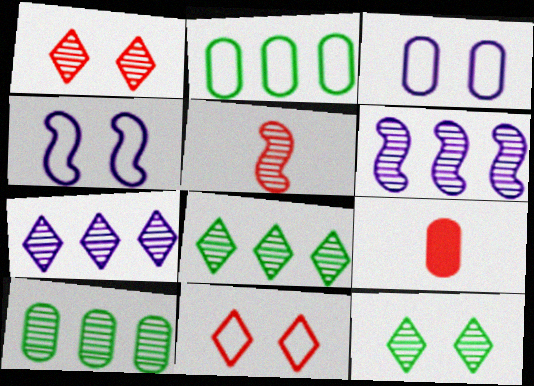[[3, 9, 10], 
[4, 8, 9]]